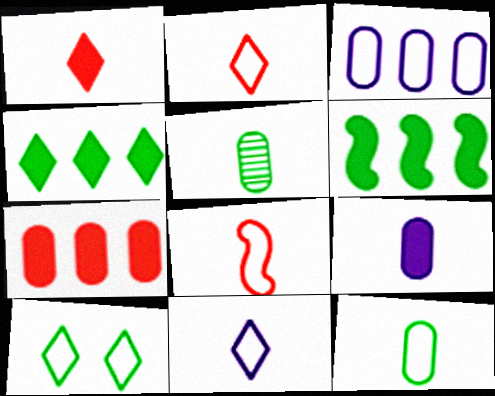[[3, 8, 10], 
[5, 6, 10], 
[8, 11, 12]]